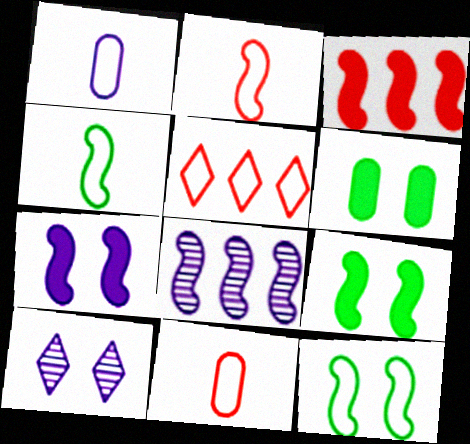[[1, 5, 12], 
[2, 8, 9]]